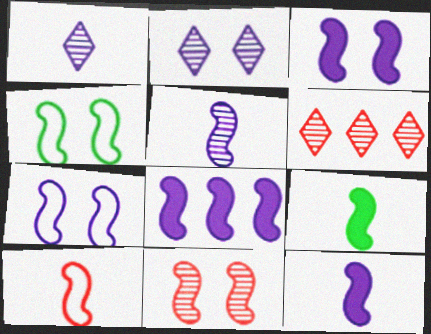[[3, 4, 11], 
[3, 8, 12], 
[5, 7, 8], 
[5, 9, 10]]